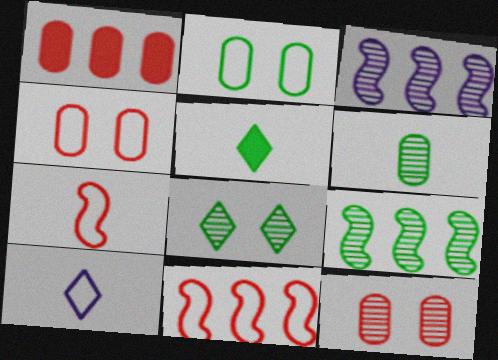[[2, 5, 9], 
[2, 10, 11], 
[3, 4, 5], 
[6, 8, 9]]